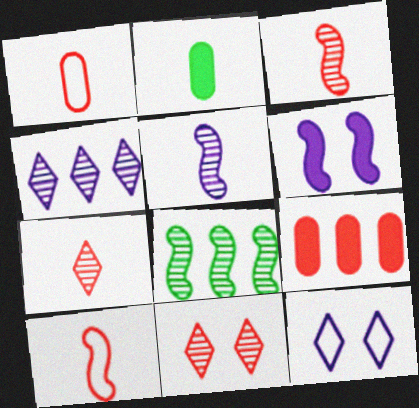[[6, 8, 10], 
[9, 10, 11]]